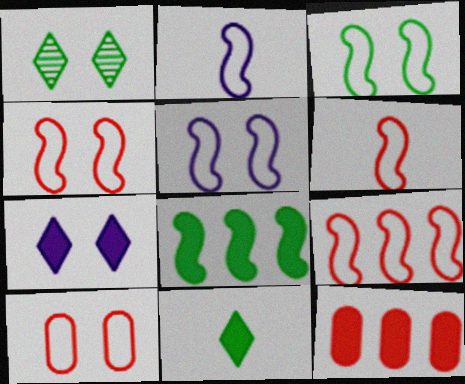[[1, 2, 12], 
[2, 3, 9], 
[3, 4, 5], 
[4, 6, 9]]